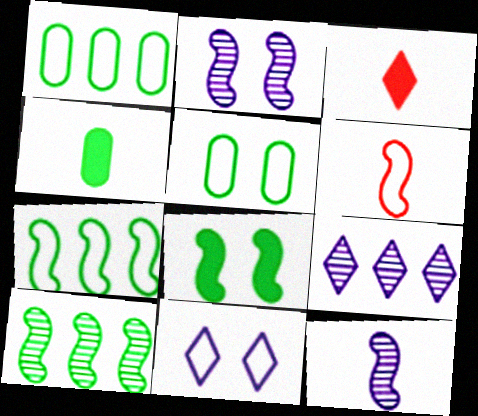[[1, 2, 3], 
[1, 6, 11]]